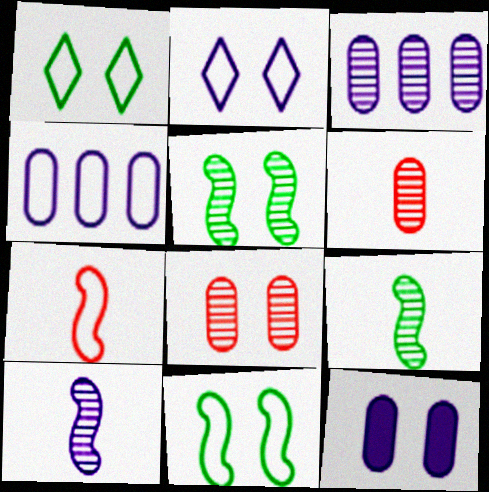[[1, 4, 7]]